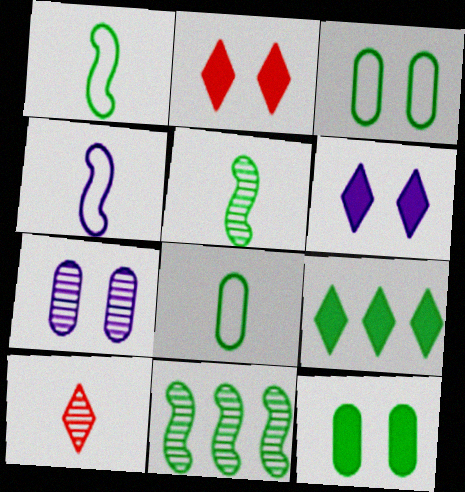[[3, 5, 9], 
[7, 10, 11]]